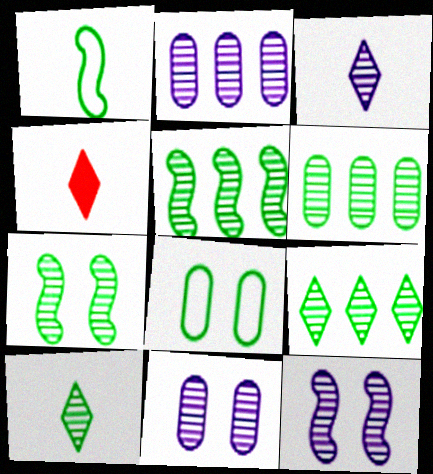[[2, 3, 12], 
[5, 6, 9], 
[6, 7, 10]]